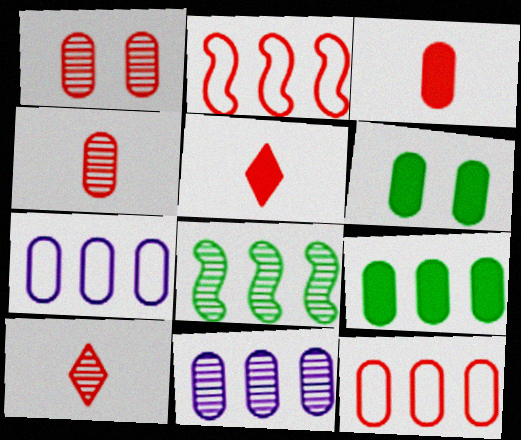[[1, 2, 5], 
[1, 3, 12], 
[4, 6, 7], 
[9, 11, 12]]